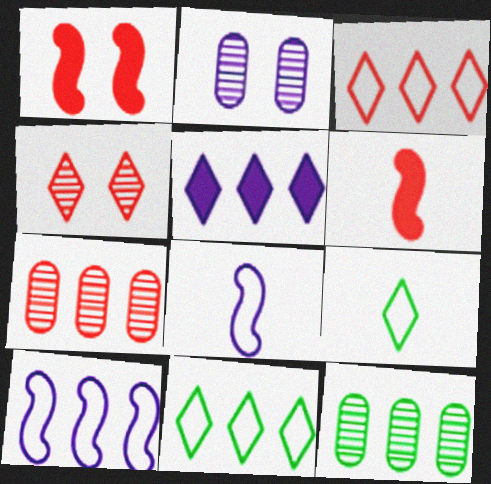[[2, 5, 8], 
[2, 6, 11], 
[4, 5, 9]]